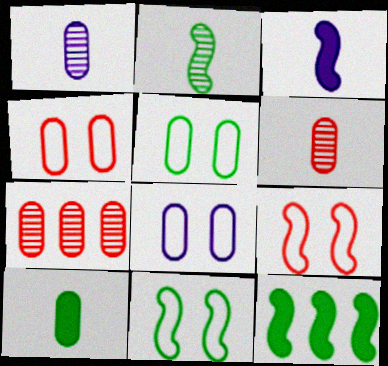[[2, 11, 12], 
[4, 5, 8], 
[7, 8, 10]]